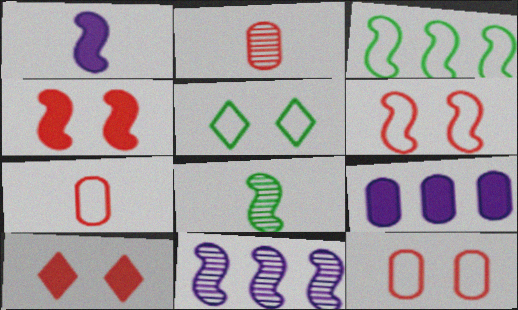[]